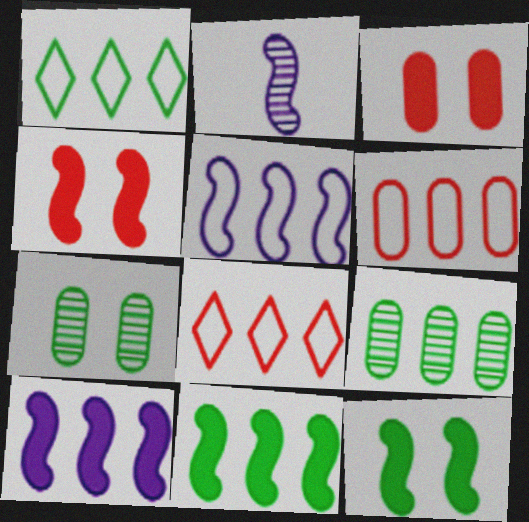[[1, 2, 3], 
[1, 5, 6], 
[1, 9, 11], 
[8, 9, 10]]